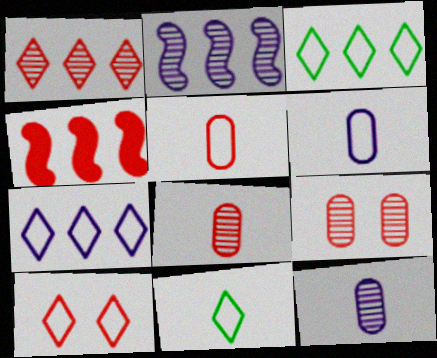[[4, 8, 10], 
[7, 10, 11]]